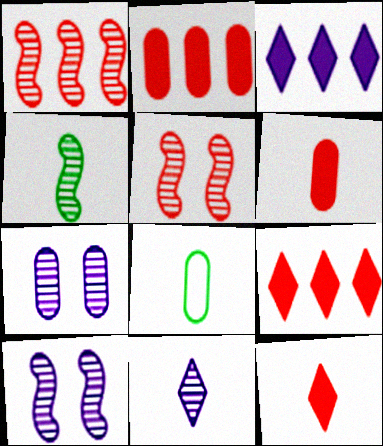[[1, 4, 10], 
[2, 7, 8], 
[3, 5, 8], 
[8, 9, 10]]